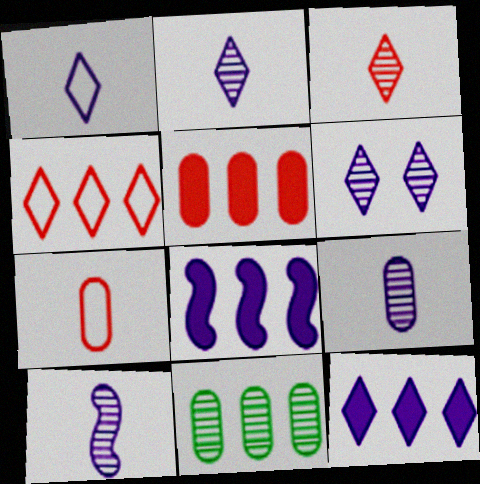[[1, 6, 12], 
[2, 9, 10], 
[4, 8, 11]]